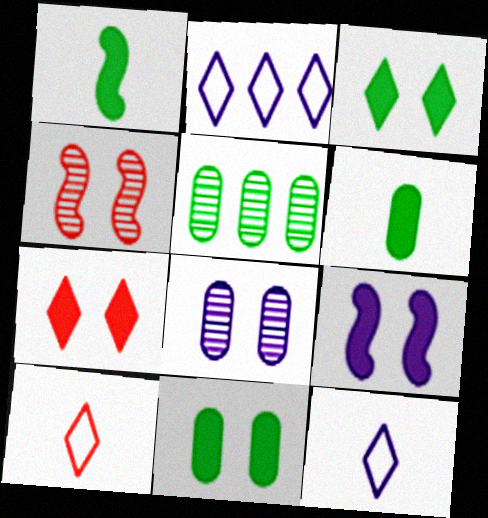[[2, 4, 6], 
[5, 9, 10], 
[7, 9, 11]]